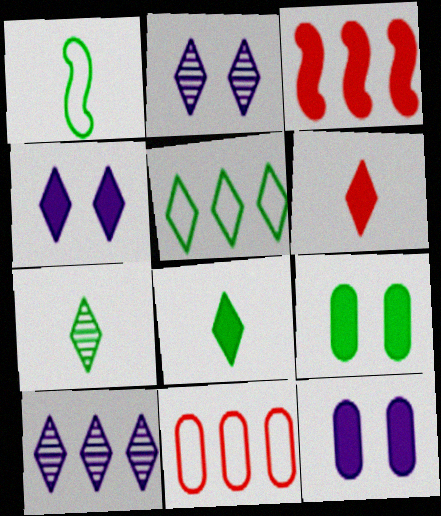[[2, 5, 6], 
[3, 8, 12]]